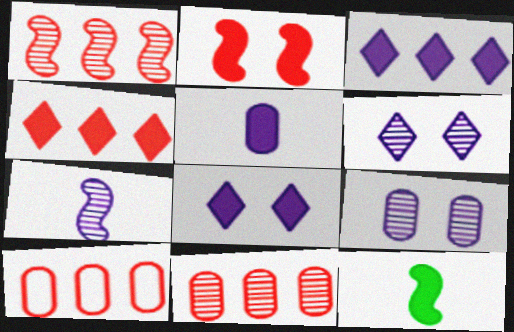[[1, 4, 10], 
[6, 10, 12]]